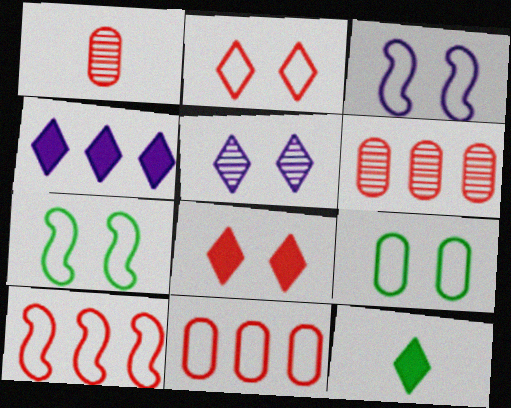[[1, 4, 7], 
[1, 8, 10], 
[2, 3, 9], 
[3, 6, 12], 
[4, 8, 12]]